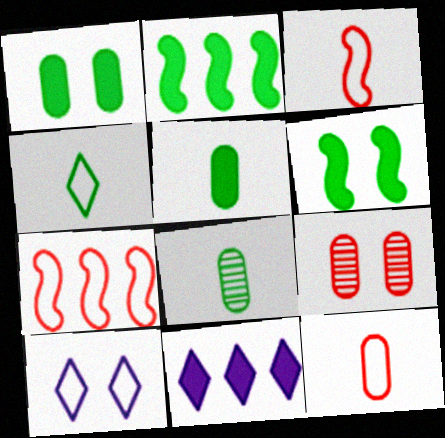[[6, 9, 10]]